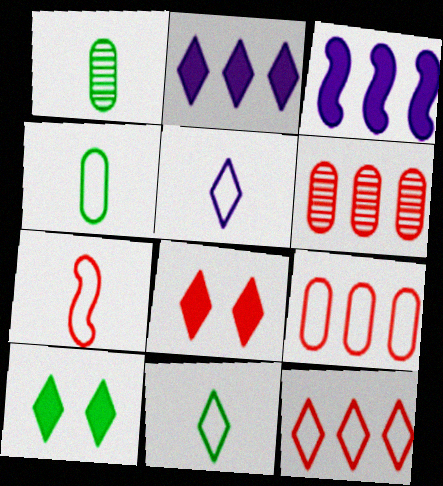[[4, 5, 7], 
[6, 7, 8]]